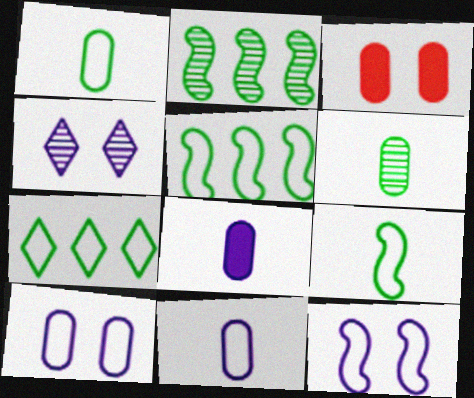[]